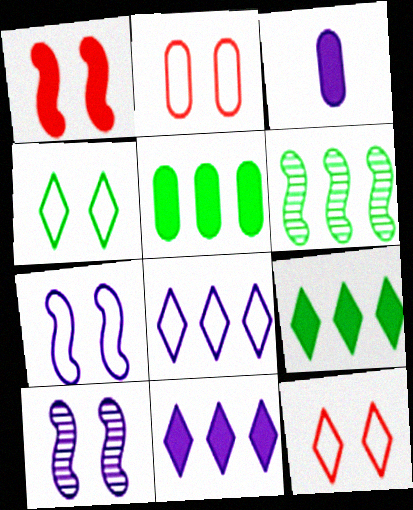[[1, 3, 9], 
[2, 4, 7], 
[3, 6, 12], 
[3, 8, 10]]